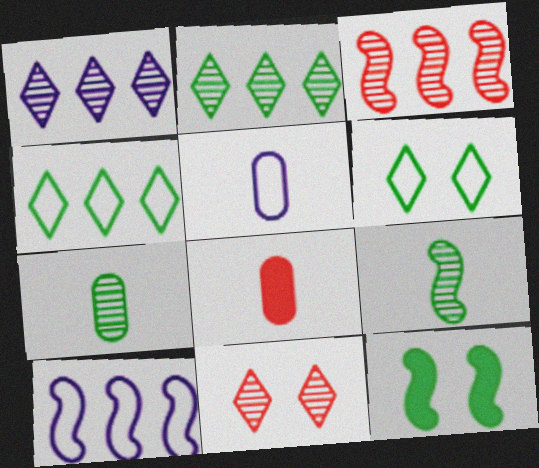[[4, 7, 12], 
[5, 7, 8]]